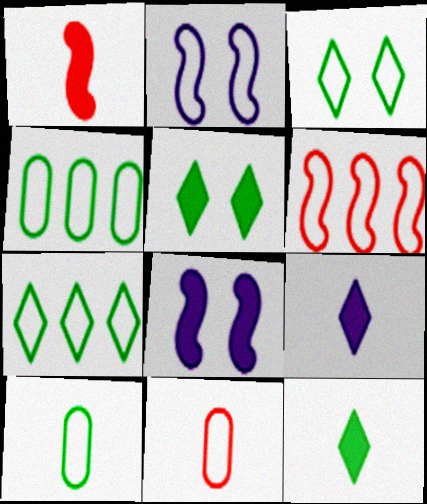[[2, 7, 11]]